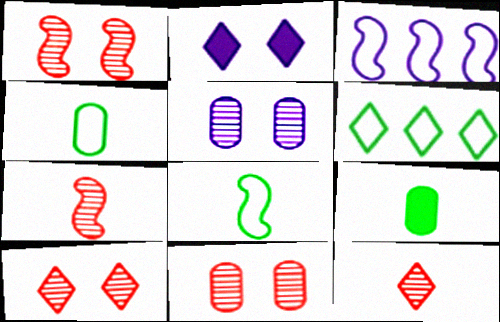[[1, 10, 11], 
[2, 6, 12], 
[3, 9, 10]]